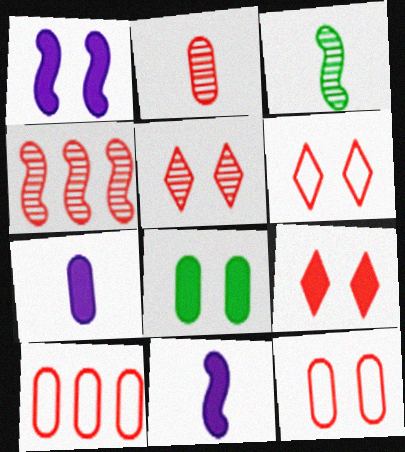[[1, 8, 9], 
[2, 4, 5], 
[5, 6, 9]]